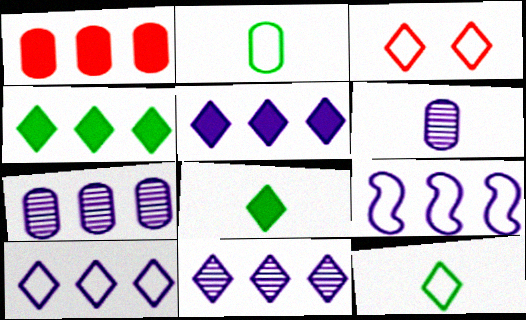[[2, 3, 9], 
[3, 8, 11], 
[3, 10, 12], 
[5, 7, 9], 
[5, 10, 11]]